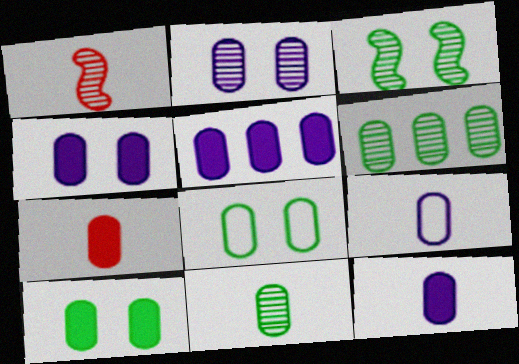[[2, 5, 9], 
[4, 5, 12], 
[5, 7, 10], 
[7, 9, 11]]